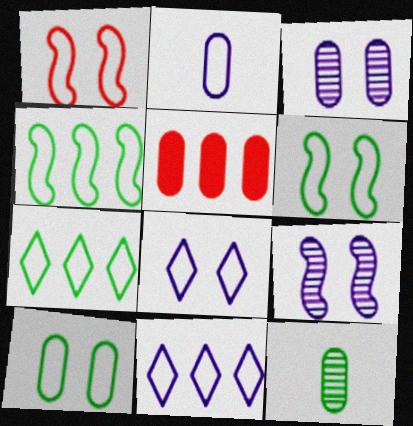[[1, 2, 7], 
[1, 8, 10]]